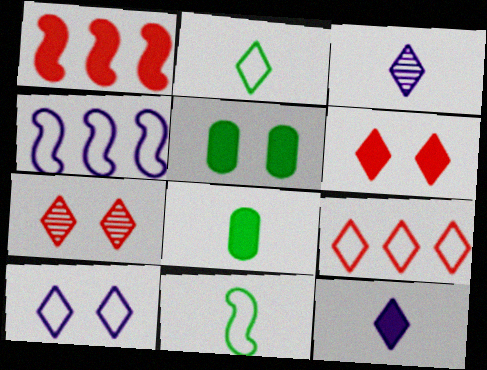[[1, 5, 12], 
[2, 9, 10], 
[4, 7, 8]]